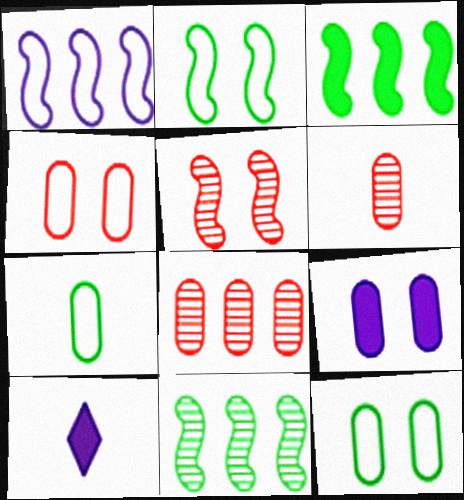[[2, 8, 10], 
[4, 10, 11], 
[7, 8, 9]]